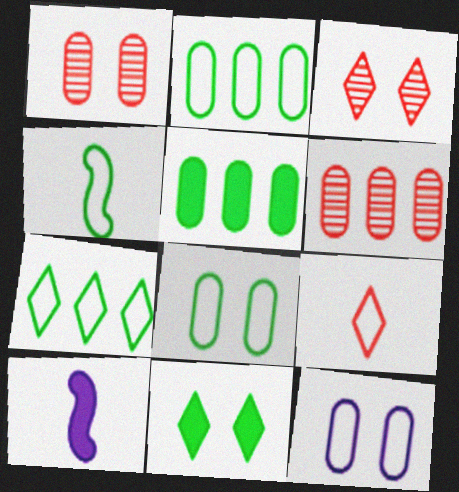[[1, 7, 10], 
[2, 3, 10], 
[4, 7, 8]]